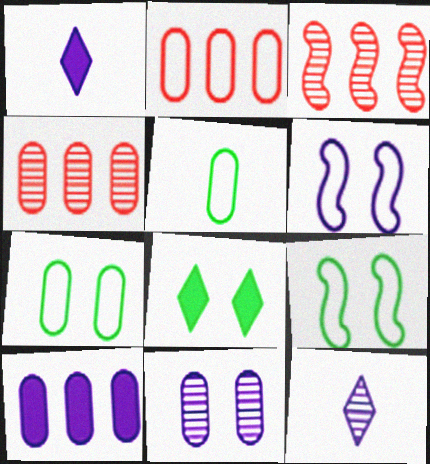[[1, 3, 7], 
[1, 4, 9], 
[6, 10, 12]]